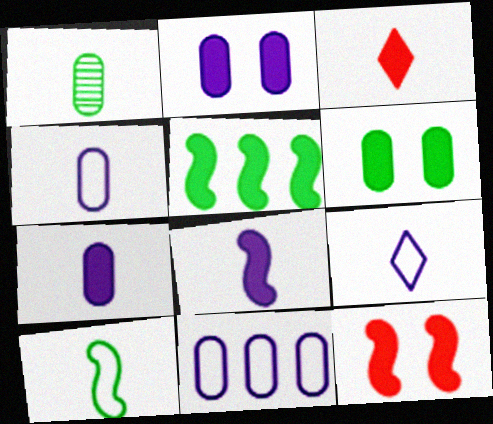[[2, 3, 5], 
[5, 8, 12]]